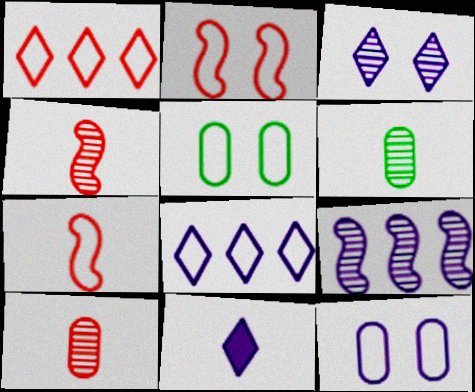[[3, 8, 11], 
[5, 7, 8], 
[6, 7, 11], 
[9, 11, 12]]